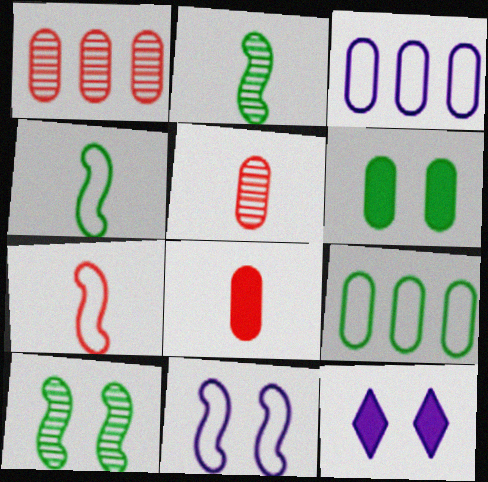[[1, 4, 12], 
[3, 5, 6]]